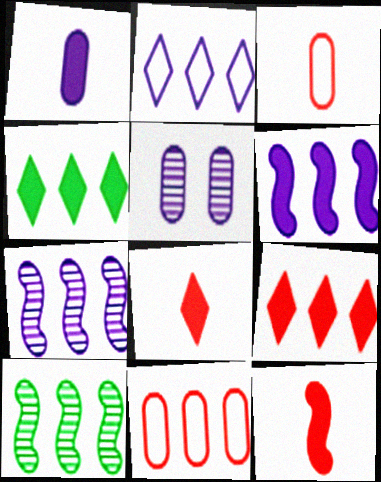[[4, 7, 11]]